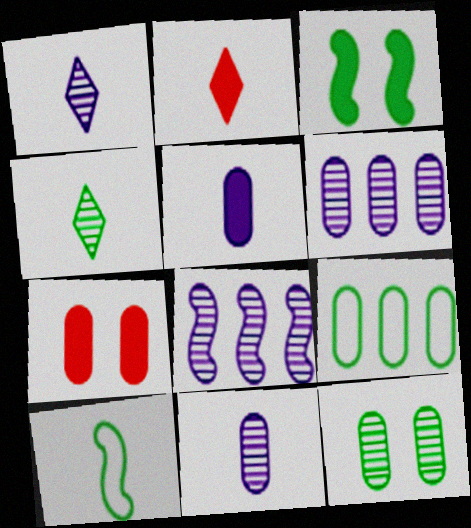[[2, 10, 11], 
[3, 4, 9], 
[7, 9, 11]]